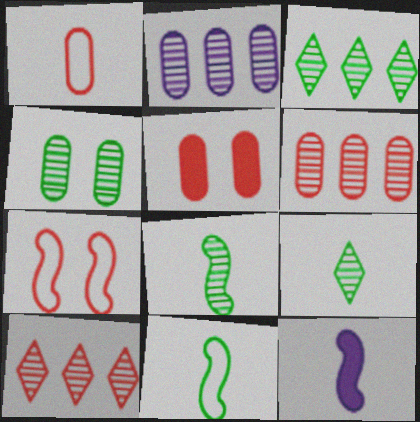[[1, 5, 6], 
[1, 9, 12], 
[3, 4, 8]]